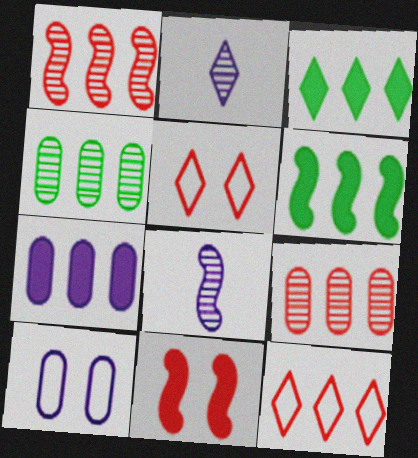[[2, 3, 5]]